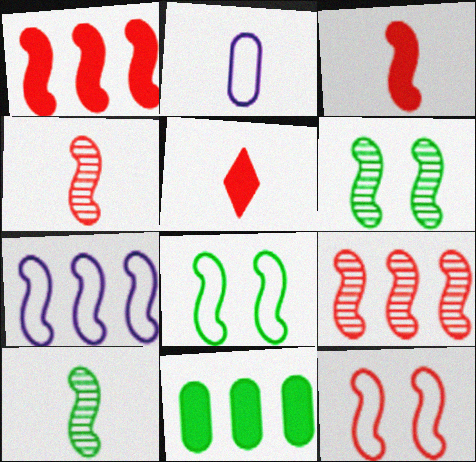[[1, 4, 12], 
[2, 5, 10], 
[3, 6, 7], 
[3, 9, 12]]